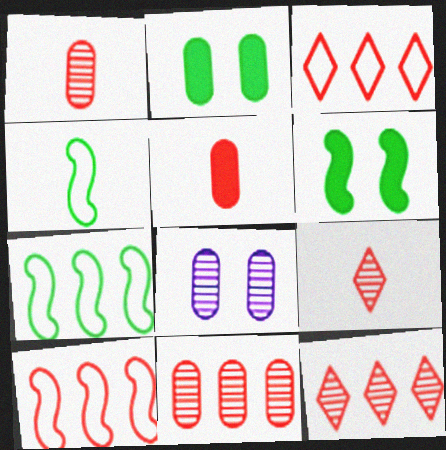[]